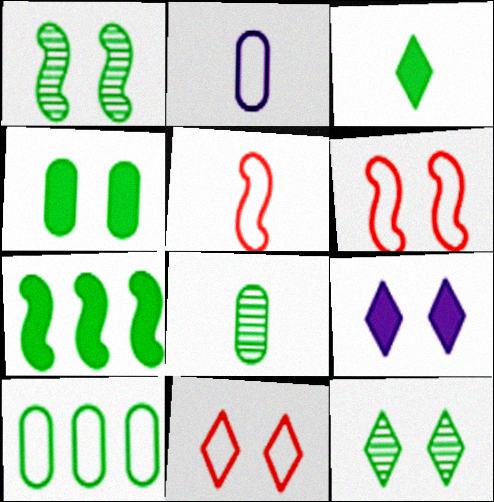[[1, 3, 10], 
[3, 4, 7], 
[4, 8, 10], 
[9, 11, 12]]